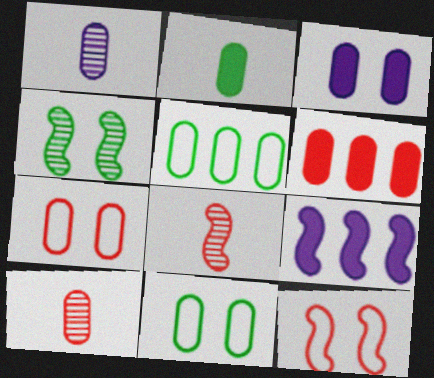[[1, 6, 11], 
[2, 3, 6], 
[3, 5, 10], 
[6, 7, 10]]